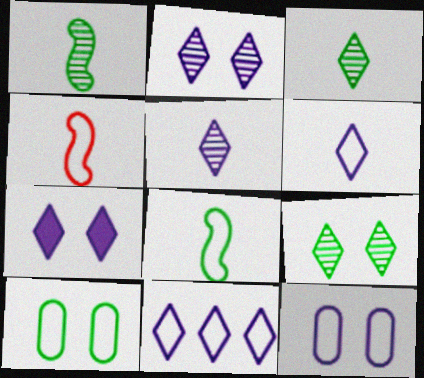[[4, 10, 11], 
[5, 7, 11]]